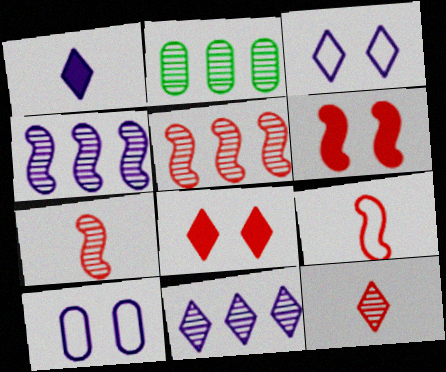[[1, 3, 11], 
[1, 4, 10], 
[2, 5, 11], 
[5, 6, 9]]